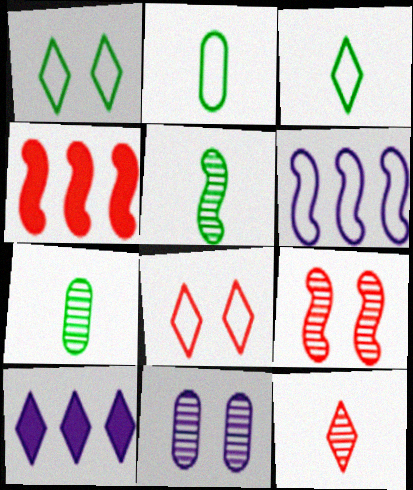[[1, 10, 12], 
[2, 6, 8], 
[2, 9, 10], 
[3, 4, 11]]